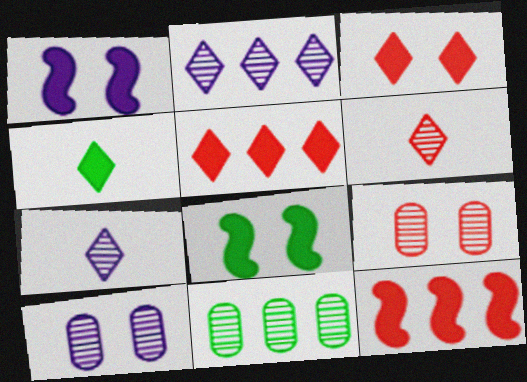[]